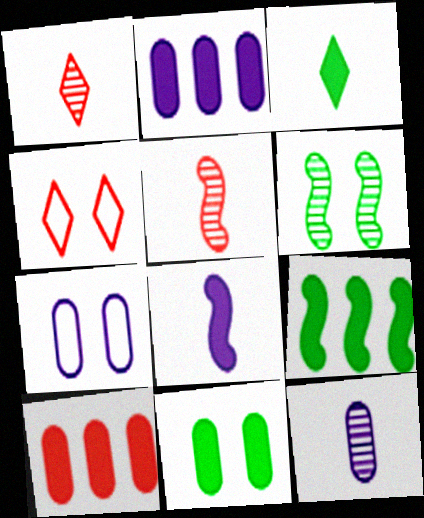[[1, 7, 9], 
[2, 7, 12], 
[3, 9, 11], 
[4, 5, 10], 
[4, 9, 12]]